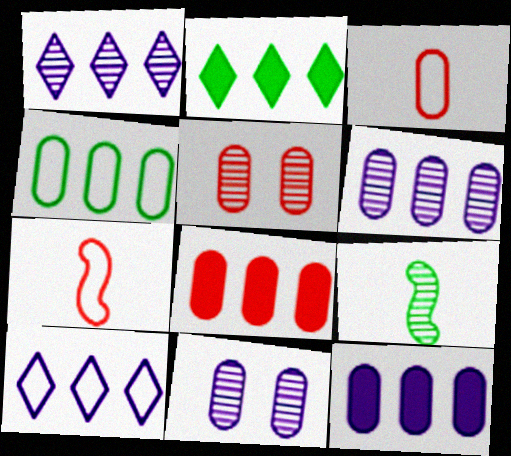[[1, 5, 9], 
[2, 7, 11], 
[3, 5, 8], 
[4, 6, 8]]